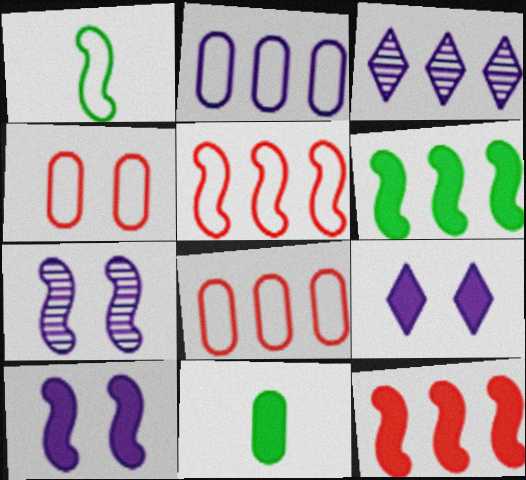[[1, 7, 12], 
[3, 6, 8], 
[9, 11, 12]]